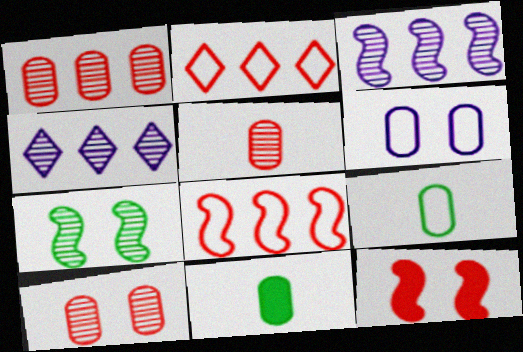[[1, 5, 10], 
[1, 6, 11], 
[2, 5, 12], 
[4, 5, 7], 
[4, 9, 12]]